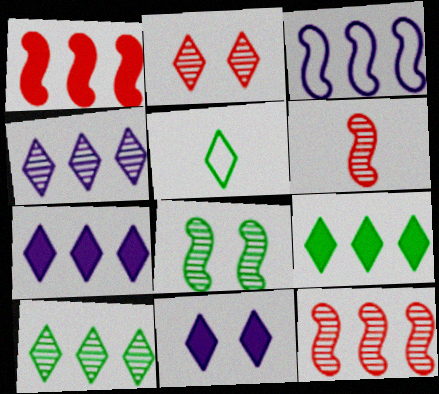[[2, 5, 7]]